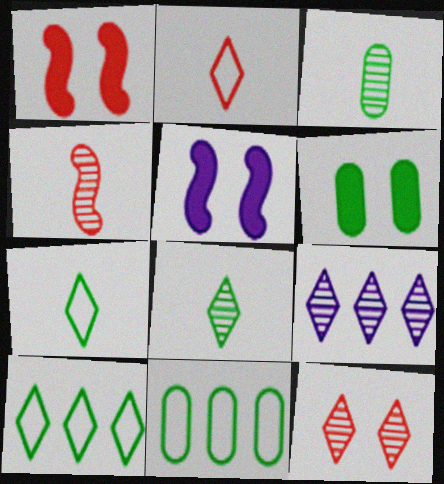[[3, 6, 11], 
[8, 9, 12]]